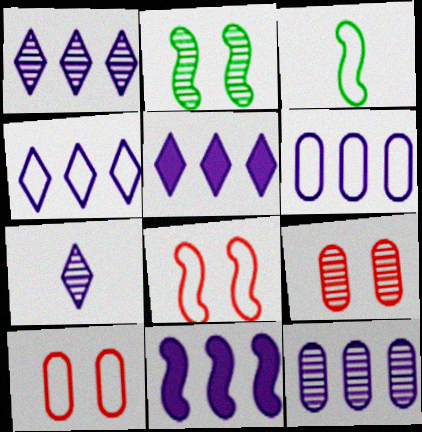[[1, 4, 5], 
[1, 6, 11], 
[3, 4, 10], 
[3, 5, 9], 
[4, 11, 12]]